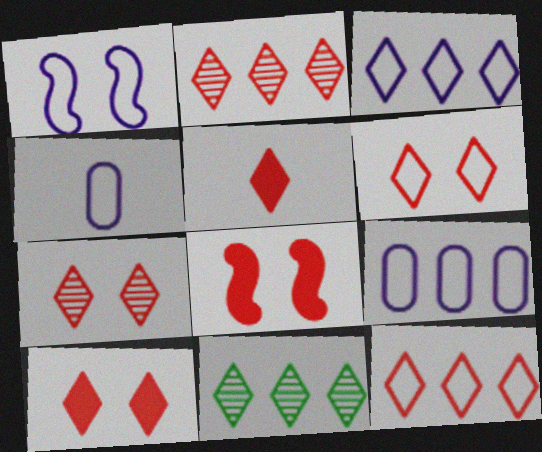[[1, 3, 4], 
[2, 5, 6], 
[4, 8, 11], 
[5, 7, 12], 
[6, 7, 10]]